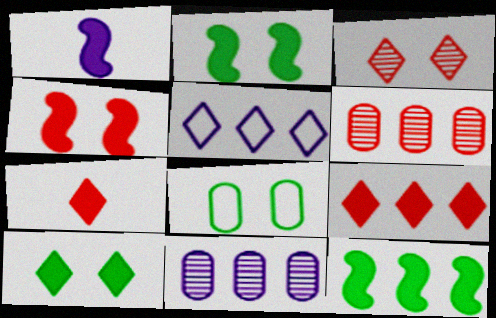[[1, 4, 12], 
[5, 6, 12]]